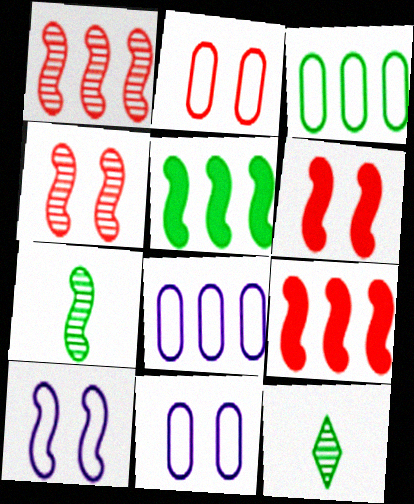[[6, 8, 12], 
[7, 9, 10], 
[9, 11, 12]]